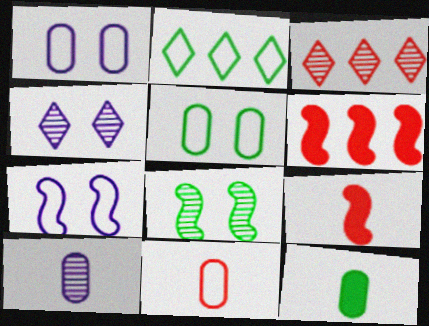[[2, 7, 11], 
[2, 8, 12], 
[3, 7, 12], 
[3, 8, 10], 
[10, 11, 12]]